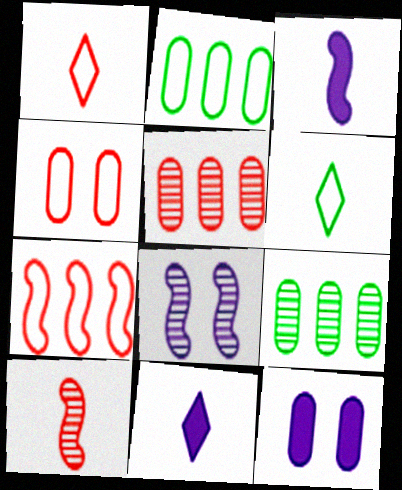[[1, 4, 7]]